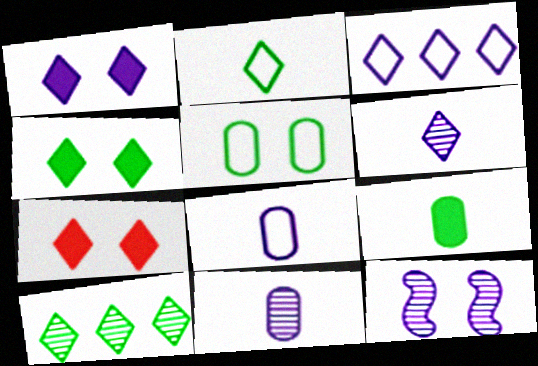[[1, 3, 6], 
[1, 4, 7], 
[2, 4, 10], 
[5, 7, 12]]